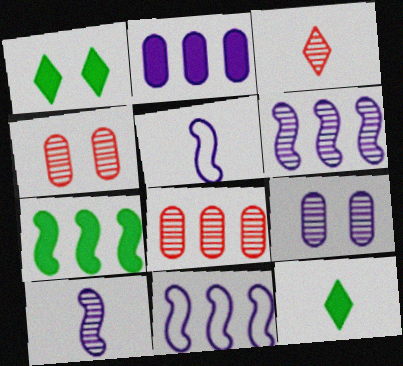[[1, 5, 8], 
[4, 11, 12]]